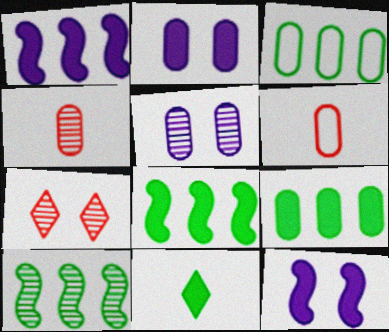[[2, 3, 4], 
[5, 6, 9]]